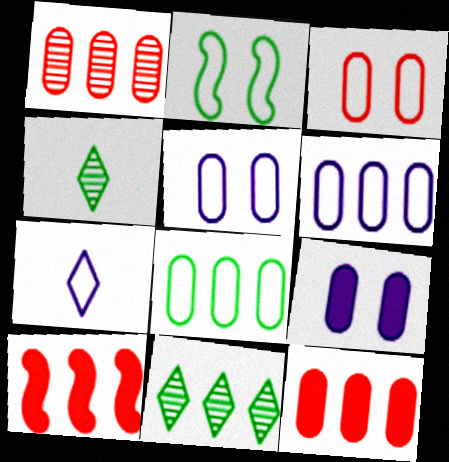[[4, 5, 10], 
[6, 10, 11]]